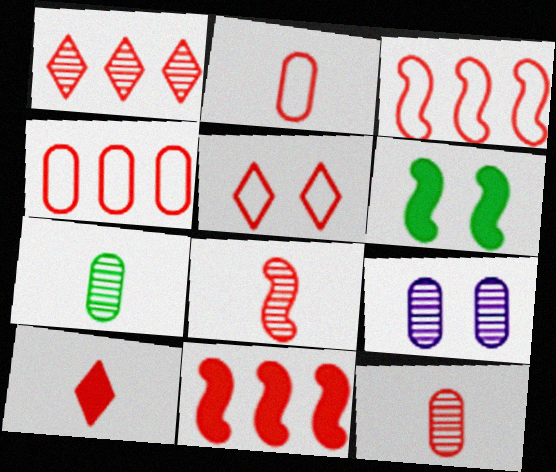[[1, 4, 11], 
[1, 5, 10], 
[2, 3, 5], 
[2, 8, 10], 
[5, 6, 9], 
[5, 11, 12]]